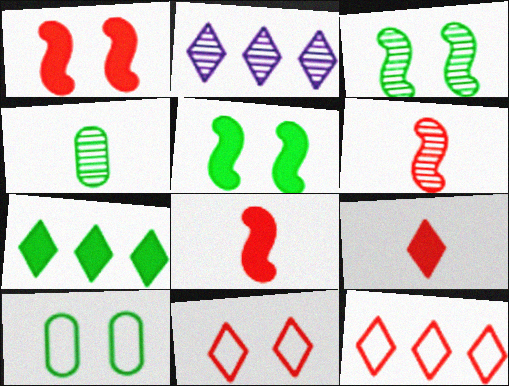[[2, 7, 12], 
[2, 8, 10]]